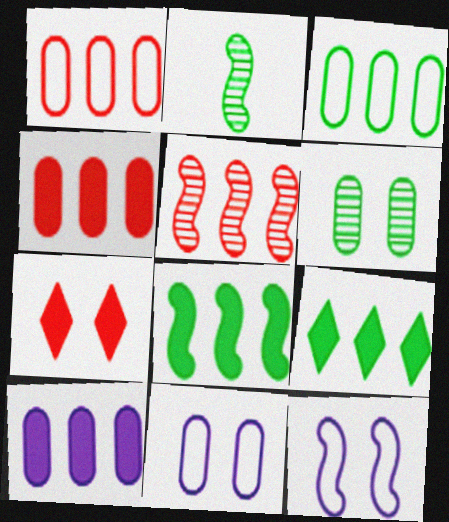[[6, 7, 12]]